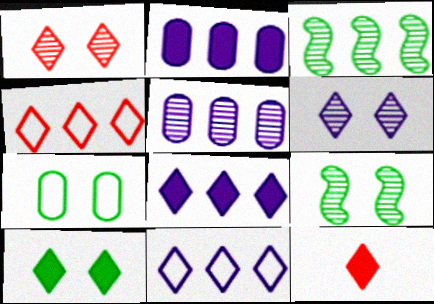[[1, 4, 12], 
[2, 3, 4], 
[7, 9, 10], 
[8, 10, 12]]